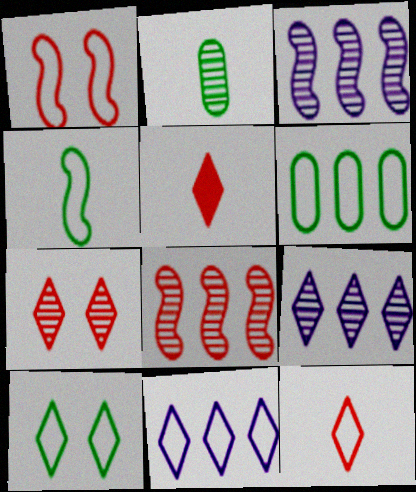[[2, 3, 7], 
[4, 6, 10], 
[5, 9, 10], 
[10, 11, 12]]